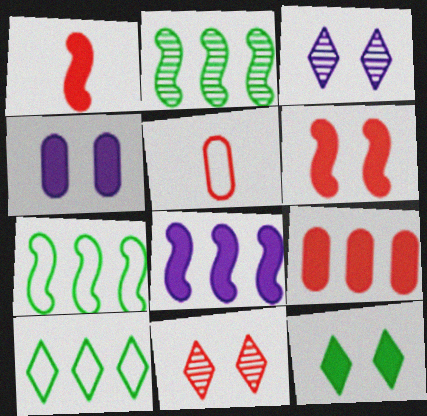[[4, 6, 12]]